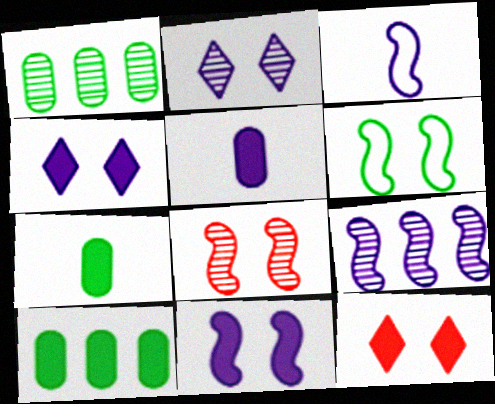[[1, 3, 12], 
[3, 9, 11], 
[6, 8, 11]]